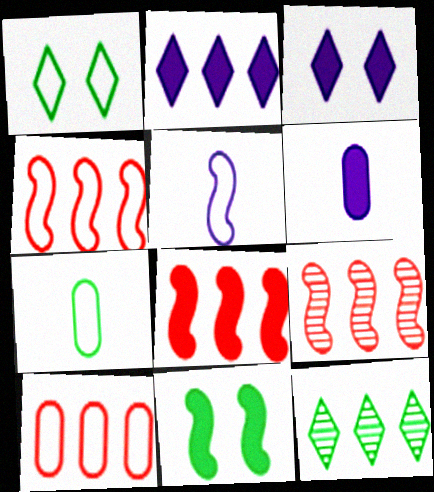[[1, 5, 10], 
[1, 6, 9], 
[3, 7, 9], 
[4, 8, 9], 
[5, 9, 11], 
[7, 11, 12]]